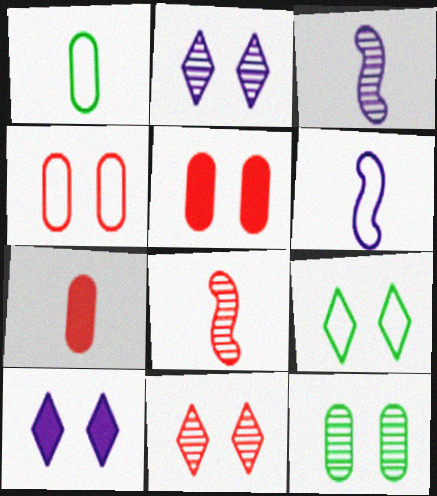[[9, 10, 11]]